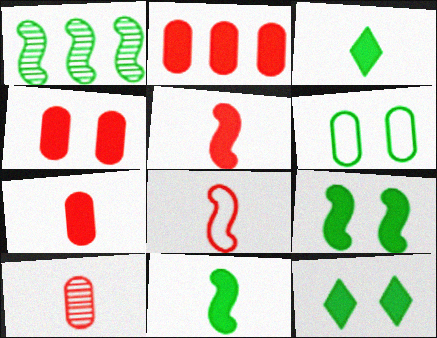[[1, 3, 6], 
[2, 4, 7]]